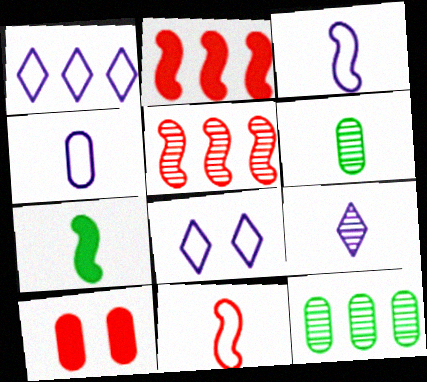[[1, 2, 12], 
[2, 6, 8], 
[4, 10, 12]]